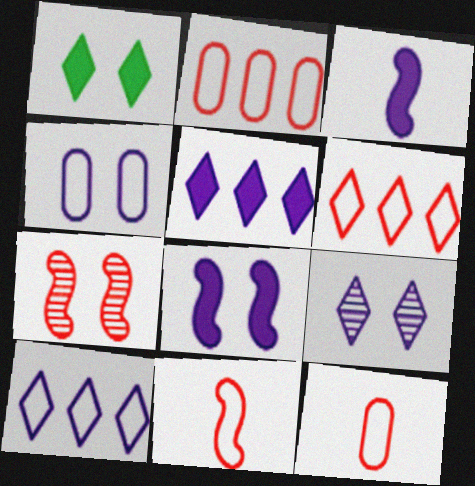[[1, 4, 7], 
[4, 8, 9]]